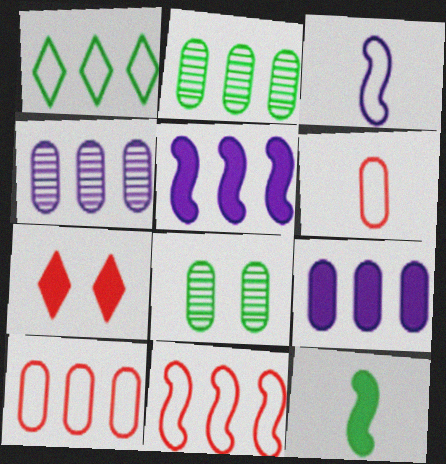[[1, 8, 12], 
[2, 3, 7], 
[2, 9, 10], 
[6, 8, 9], 
[7, 9, 12]]